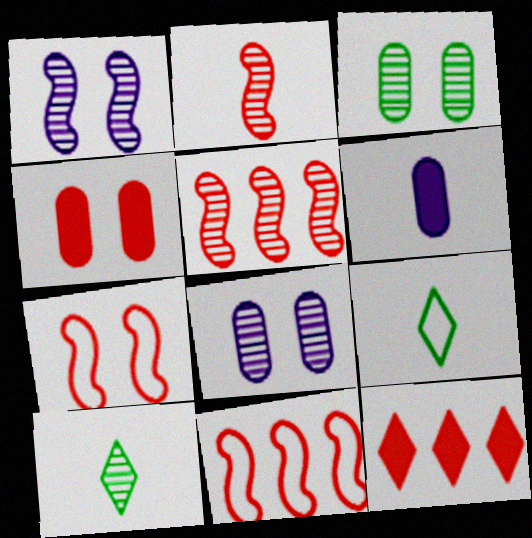[[2, 6, 9], 
[5, 8, 10]]